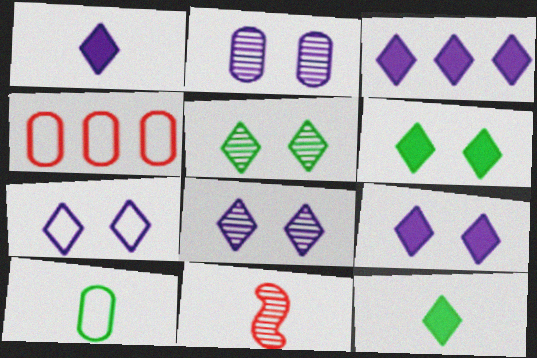[[1, 3, 9], 
[1, 10, 11], 
[7, 8, 9]]